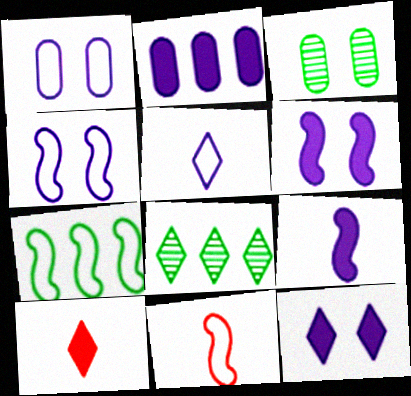[[2, 9, 12], 
[4, 7, 11]]